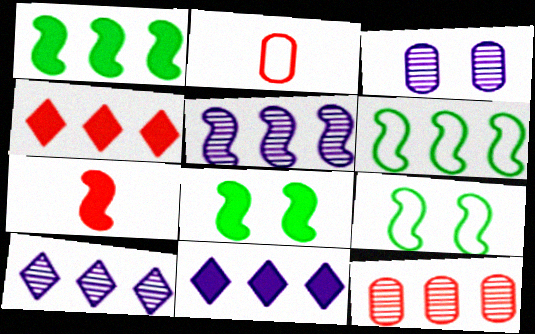[[2, 8, 10], 
[5, 7, 9], 
[6, 11, 12]]